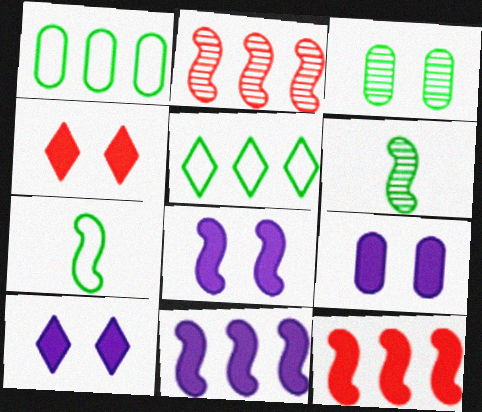[[2, 7, 8], 
[8, 9, 10]]